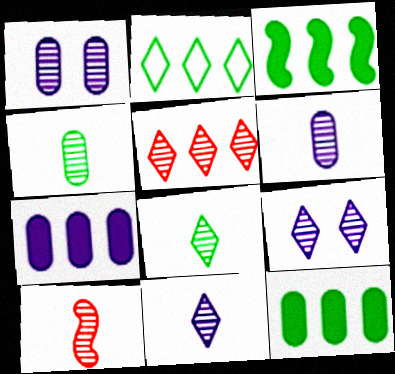[[4, 10, 11], 
[5, 8, 9], 
[6, 8, 10]]